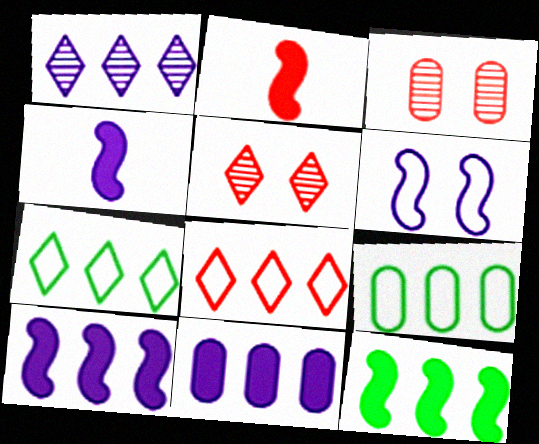[[2, 3, 8], 
[3, 4, 7], 
[4, 5, 9]]